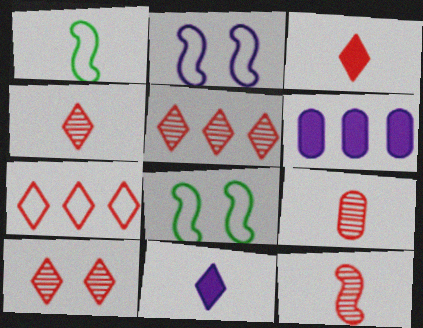[[1, 6, 10], 
[1, 9, 11], 
[3, 7, 10], 
[4, 5, 10], 
[4, 6, 8], 
[4, 9, 12]]